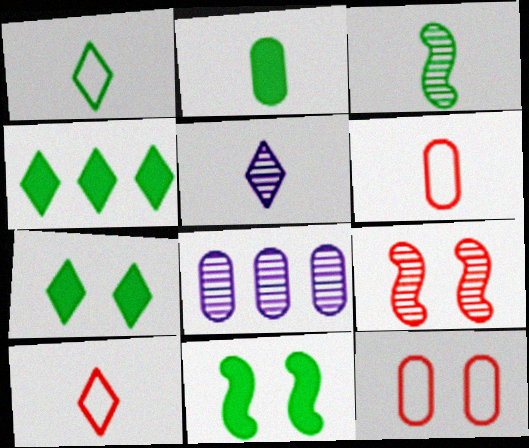[[1, 2, 3], 
[2, 4, 11], 
[2, 8, 12], 
[8, 10, 11]]